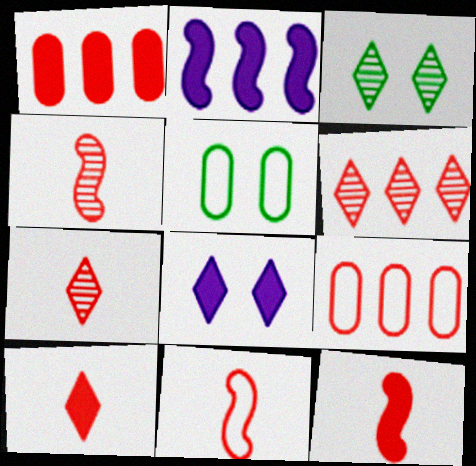[[2, 5, 7], 
[4, 11, 12]]